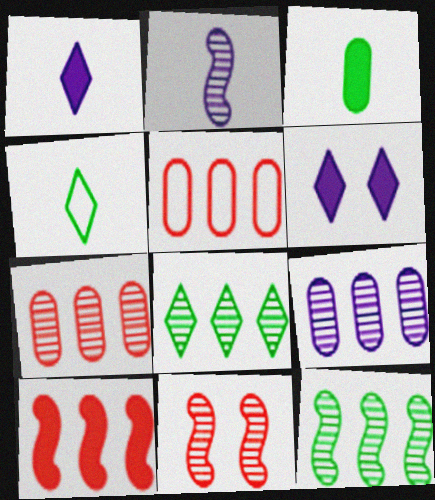[[2, 11, 12], 
[3, 6, 10]]